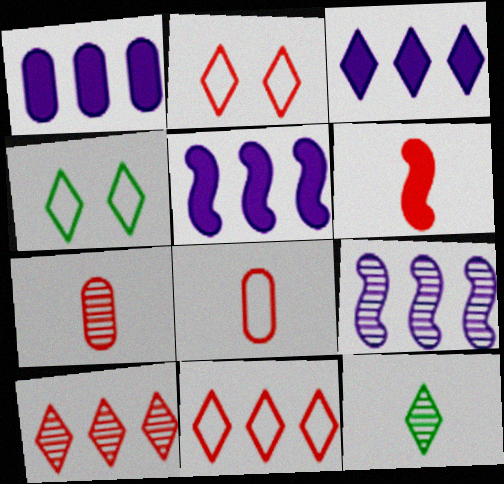[[1, 3, 5], 
[2, 3, 12], 
[4, 5, 7]]